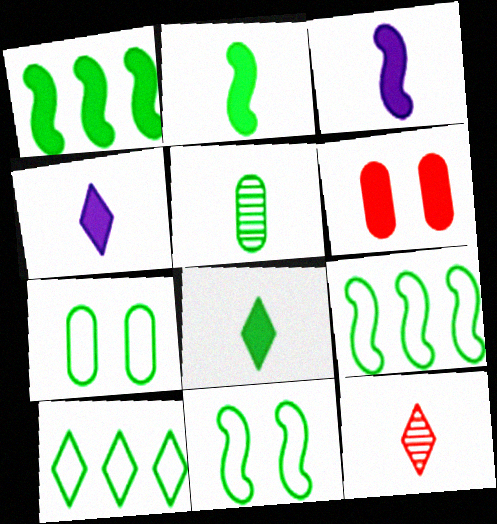[[1, 4, 6]]